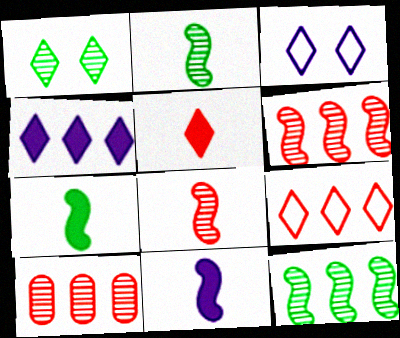[[3, 7, 10]]